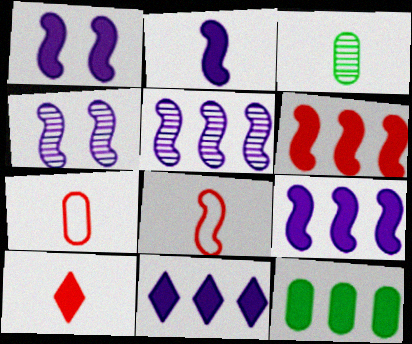[[1, 2, 9], 
[1, 10, 12], 
[6, 11, 12]]